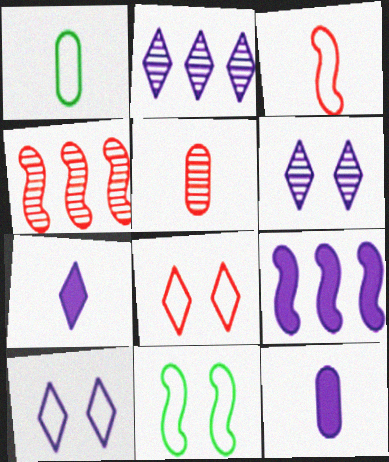[[1, 5, 12], 
[2, 7, 10]]